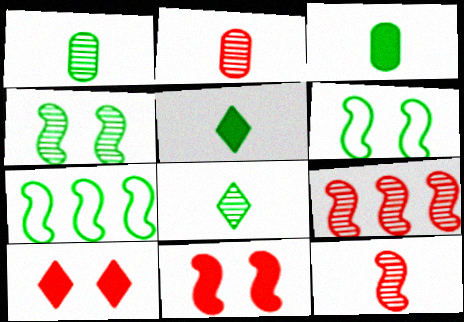[]